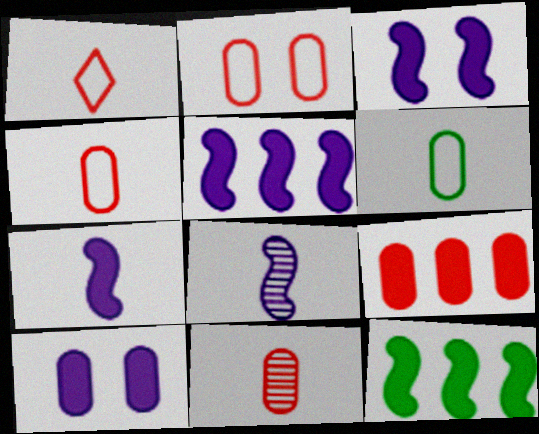[[2, 9, 11], 
[3, 5, 7]]